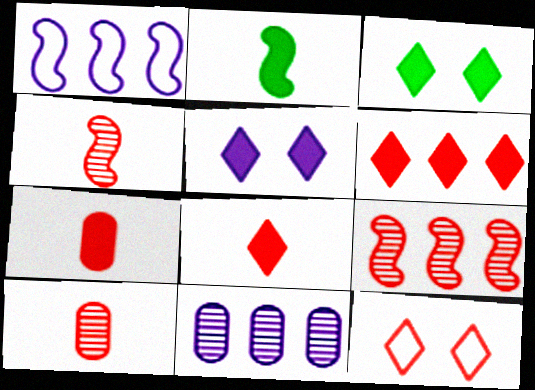[[1, 3, 10], 
[2, 11, 12], 
[7, 9, 12]]